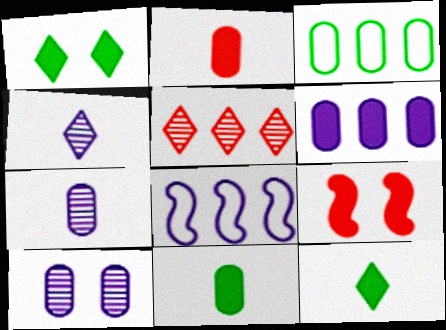[[2, 3, 10], 
[3, 4, 9], 
[6, 9, 12]]